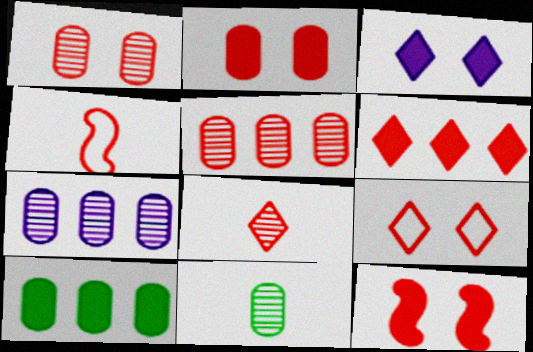[[1, 4, 6], 
[1, 7, 11], 
[1, 9, 12], 
[6, 8, 9]]